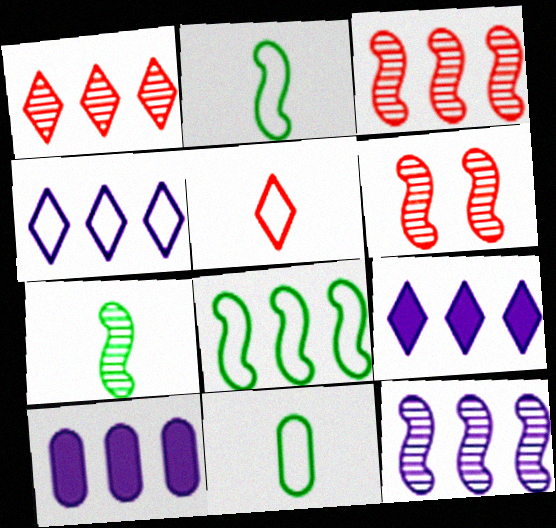[[1, 8, 10], 
[4, 10, 12], 
[6, 7, 12], 
[6, 9, 11]]